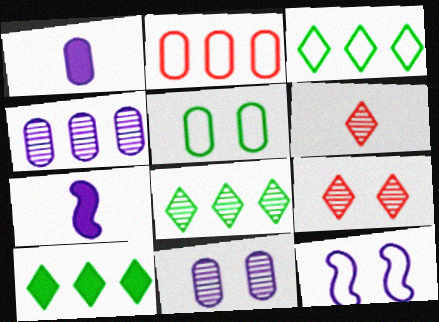[[3, 8, 10]]